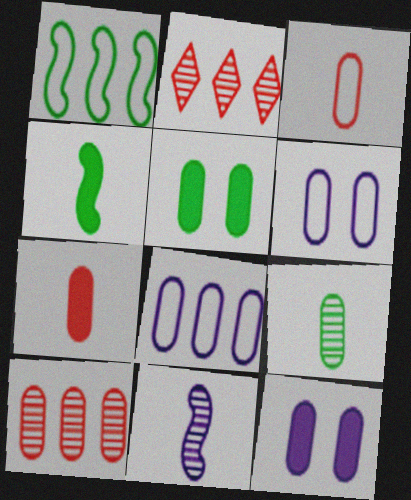[[2, 4, 6]]